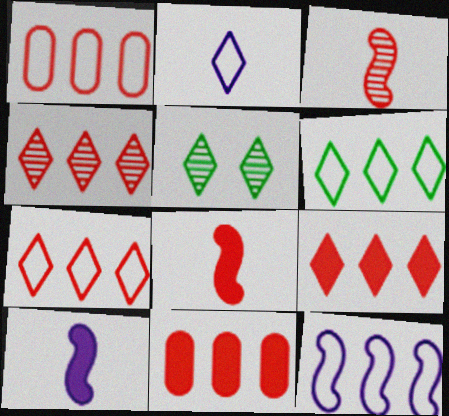[[1, 5, 10], 
[1, 6, 12], 
[2, 5, 9], 
[4, 7, 9]]